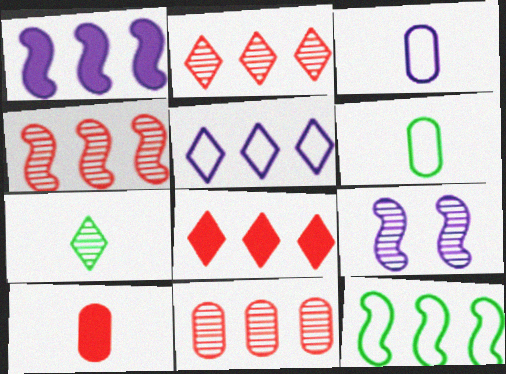[[1, 4, 12], 
[2, 4, 11], 
[6, 8, 9], 
[7, 9, 11]]